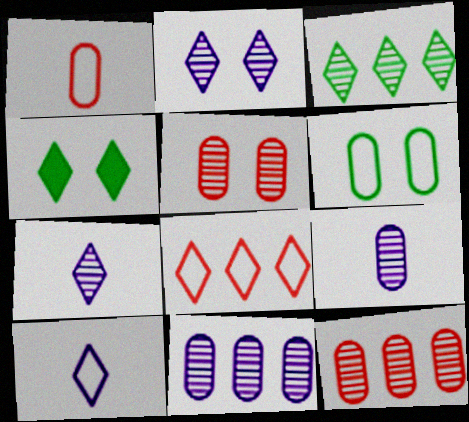[[4, 7, 8]]